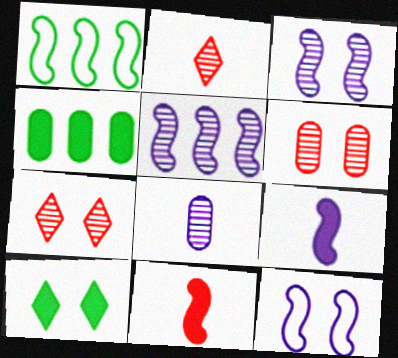[[1, 3, 11], 
[2, 4, 12], 
[5, 9, 12], 
[6, 10, 12]]